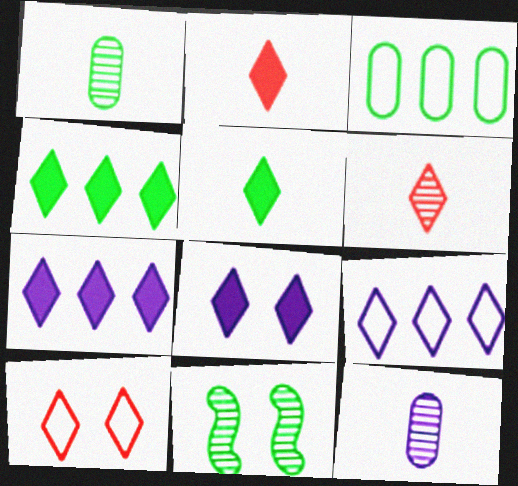[[2, 4, 8], 
[3, 5, 11]]